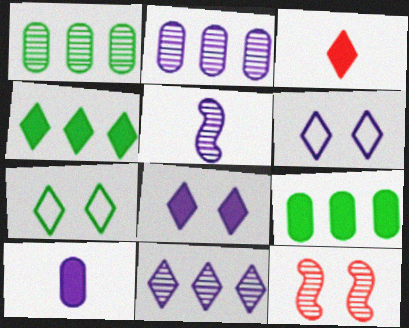[[3, 4, 8], 
[3, 7, 11]]